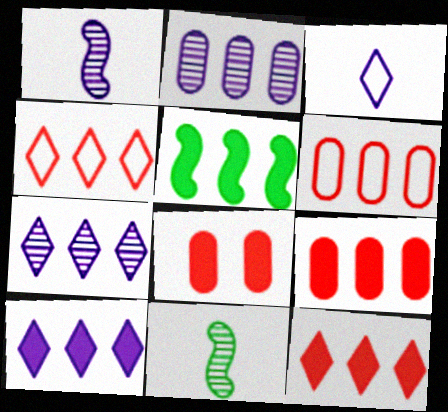[[2, 4, 5], 
[5, 6, 7], 
[5, 9, 10]]